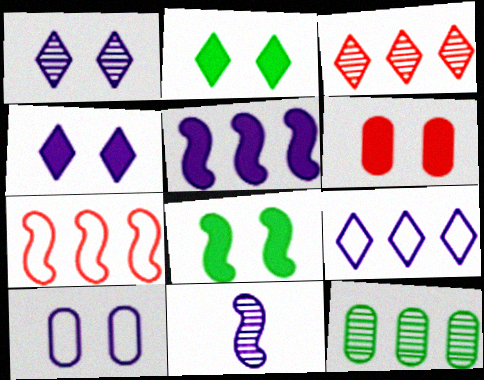[[4, 6, 8], 
[7, 8, 11]]